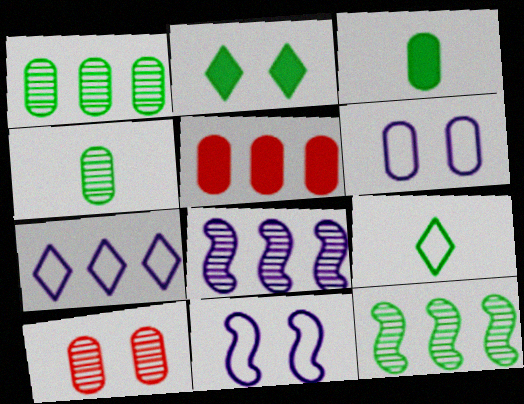[[2, 10, 11], 
[4, 5, 6], 
[5, 7, 12]]